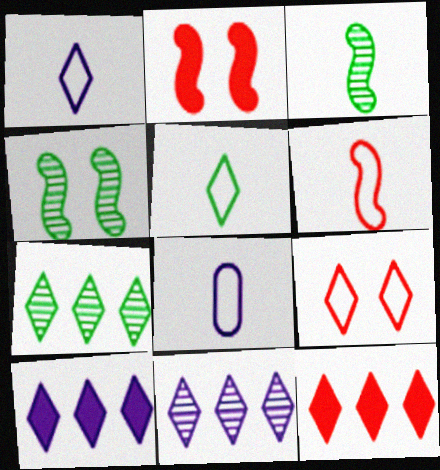[[2, 7, 8], 
[4, 8, 12], 
[5, 6, 8]]